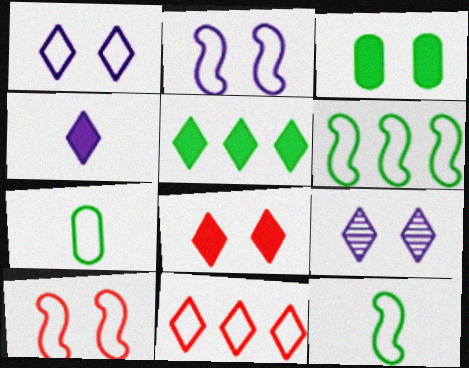[[2, 7, 11], 
[3, 9, 10], 
[4, 5, 8]]